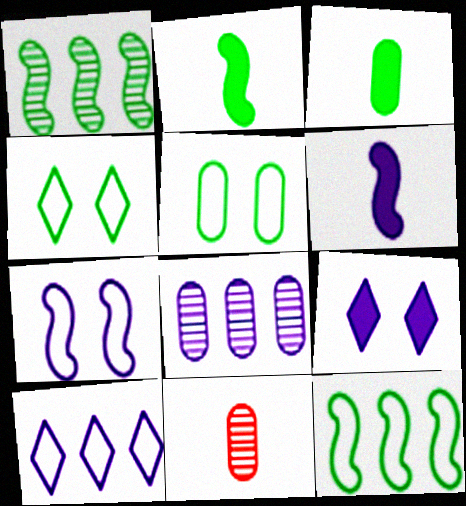[[1, 3, 4], 
[9, 11, 12]]